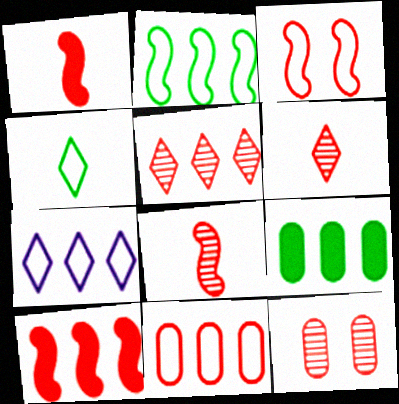[[2, 7, 11], 
[3, 8, 10], 
[5, 8, 12], 
[5, 10, 11]]